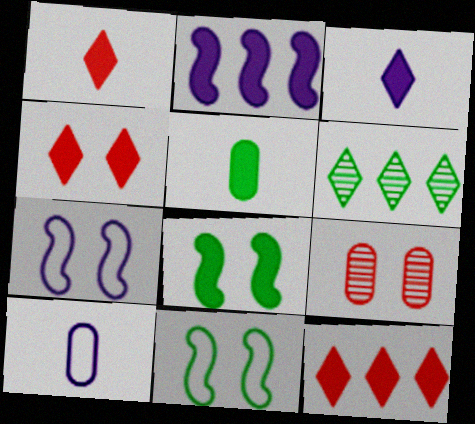[[1, 4, 12], 
[2, 4, 5], 
[5, 6, 11]]